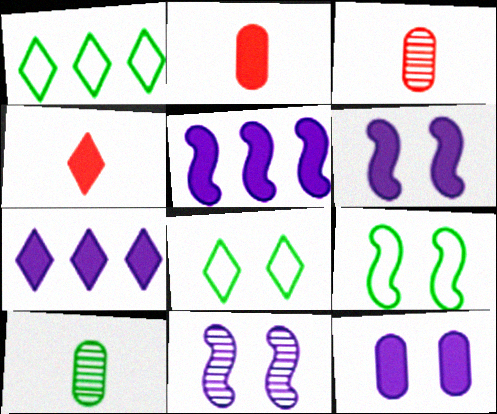[[1, 2, 11], 
[1, 3, 6], 
[3, 5, 8], 
[3, 7, 9]]